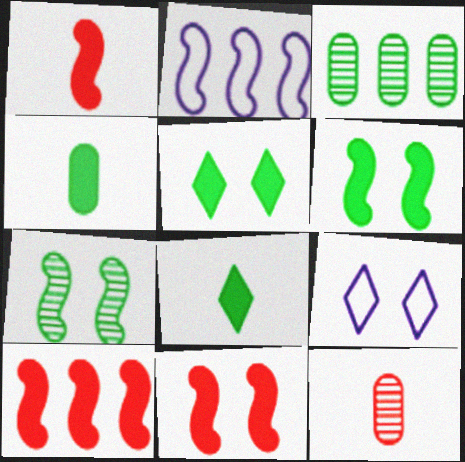[[1, 2, 7], 
[1, 3, 9], 
[1, 10, 11], 
[2, 5, 12]]